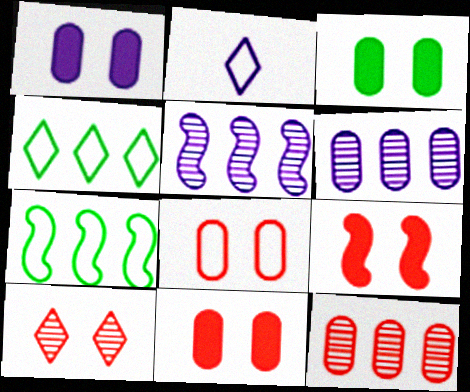[[1, 2, 5], 
[1, 3, 11], 
[2, 7, 8], 
[8, 9, 10]]